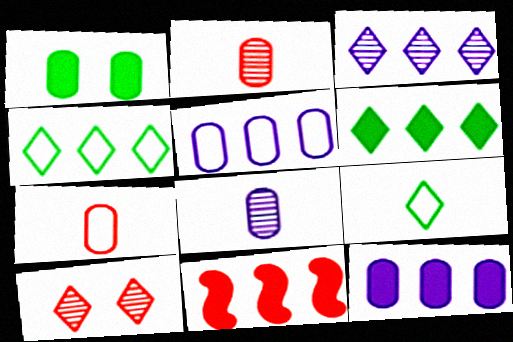[[1, 2, 5], 
[6, 11, 12], 
[7, 10, 11]]